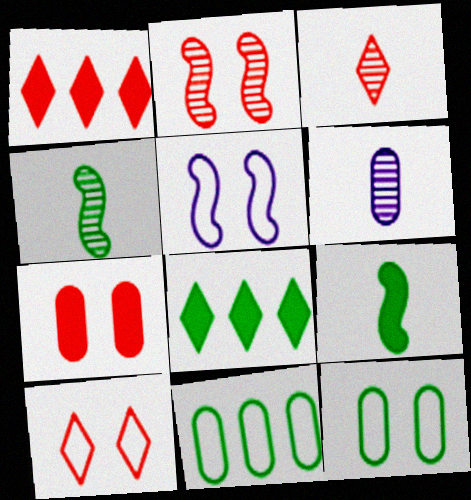[[1, 3, 10], 
[2, 7, 10], 
[3, 4, 6], 
[4, 8, 12], 
[5, 10, 12], 
[6, 7, 11]]